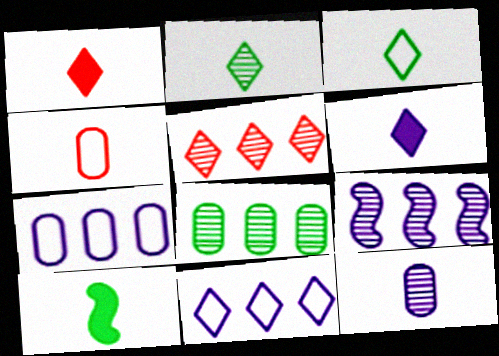[[5, 8, 9]]